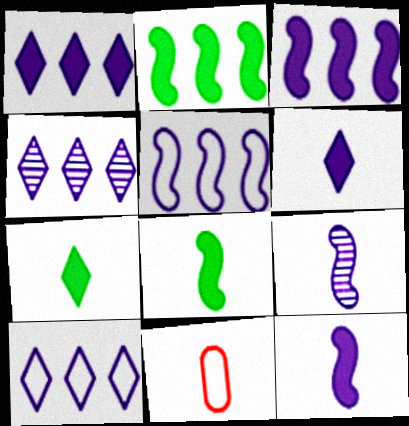[[1, 4, 10], 
[7, 9, 11]]